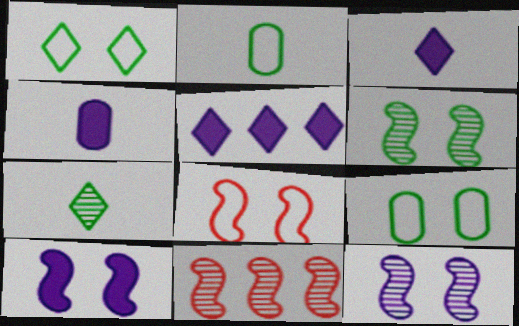[[1, 4, 11], 
[3, 9, 11], 
[4, 5, 10], 
[6, 8, 10]]